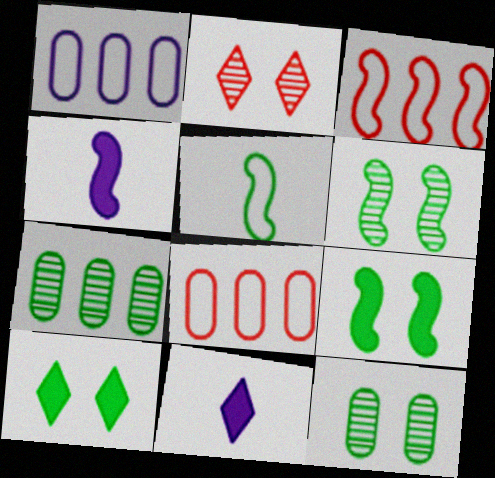[[3, 4, 6], 
[3, 11, 12], 
[5, 7, 10], 
[6, 8, 11]]